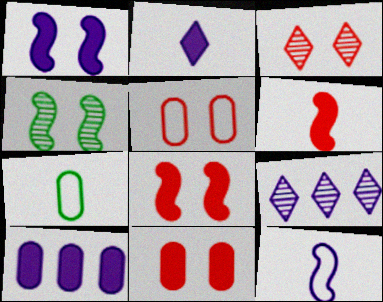[[1, 2, 10], 
[3, 5, 8], 
[7, 8, 9]]